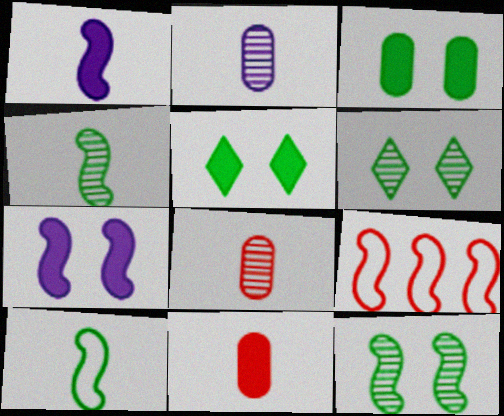[[1, 9, 12], 
[2, 5, 9], 
[4, 7, 9]]